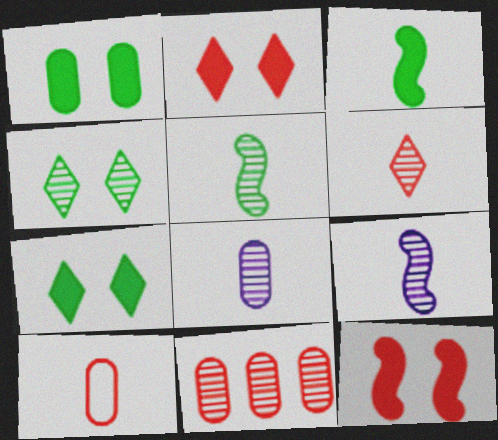[[4, 9, 11], 
[5, 6, 8]]